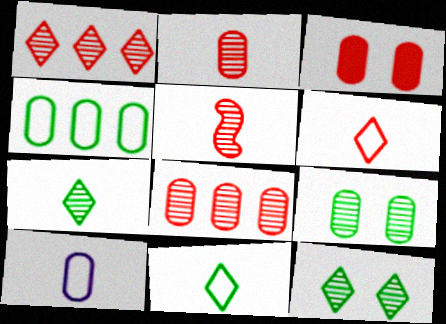[]